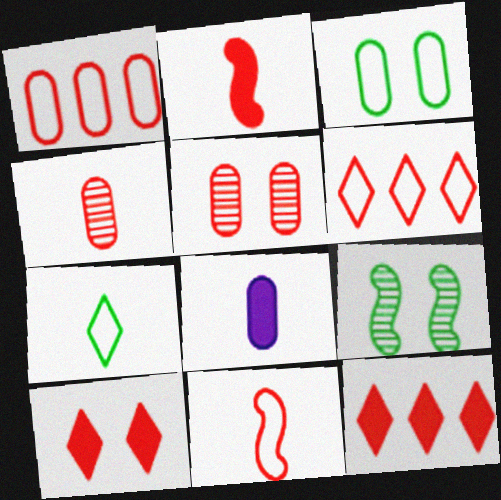[[2, 5, 6], 
[5, 11, 12], 
[6, 8, 9]]